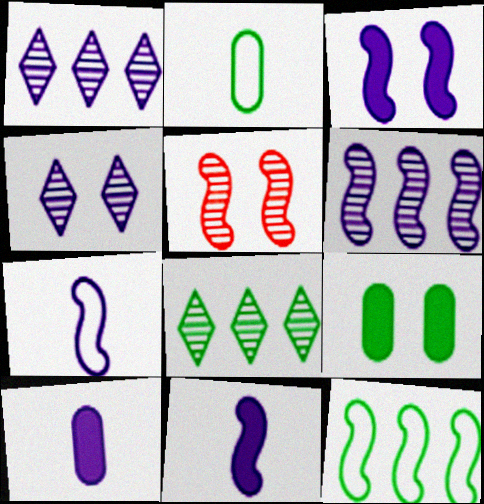[[3, 6, 7], 
[5, 11, 12]]